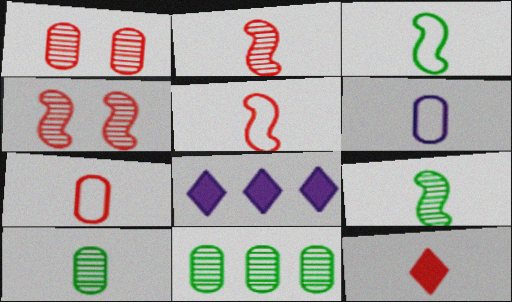[[1, 3, 8], 
[2, 7, 12], 
[6, 9, 12]]